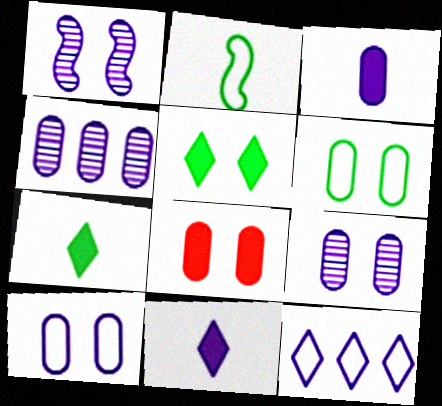[[1, 3, 12], 
[3, 4, 10], 
[6, 8, 9]]